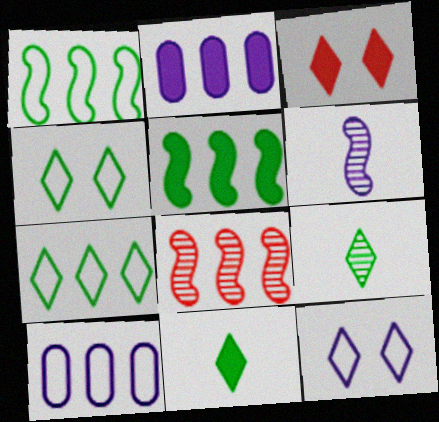[[2, 6, 12], 
[2, 7, 8]]